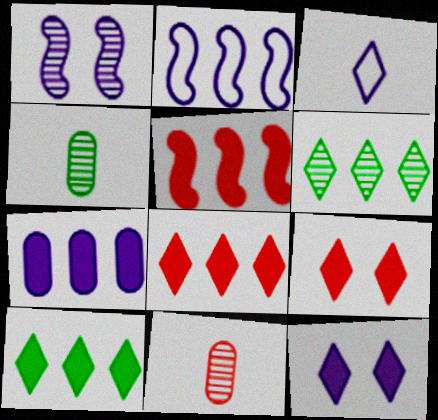[[1, 3, 7], 
[1, 6, 11], 
[2, 4, 9], 
[3, 6, 9], 
[5, 7, 10]]